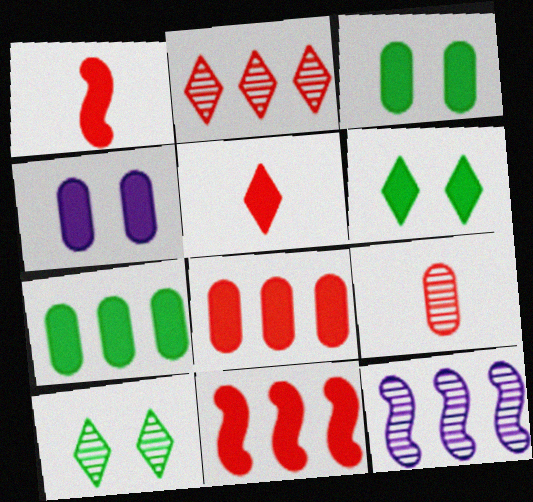[[9, 10, 12]]